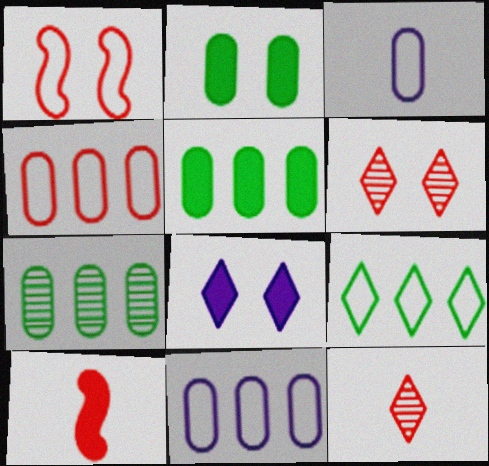[[1, 3, 9], 
[4, 6, 10], 
[5, 8, 10], 
[8, 9, 12]]